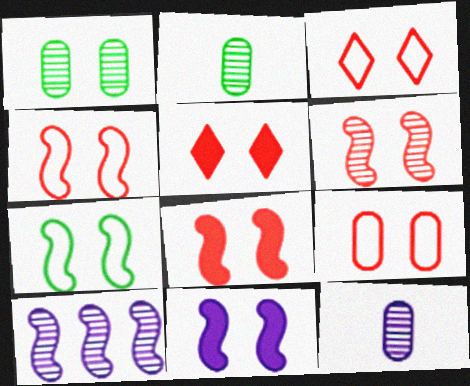[[1, 3, 11], 
[3, 4, 9], 
[4, 6, 8], 
[5, 6, 9], 
[6, 7, 11]]